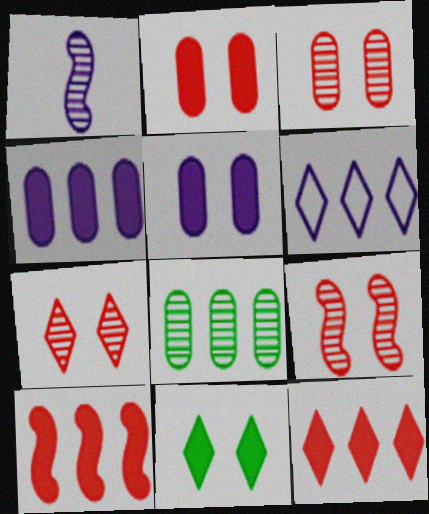[[1, 5, 6], 
[1, 7, 8], 
[3, 7, 9], 
[6, 8, 10]]